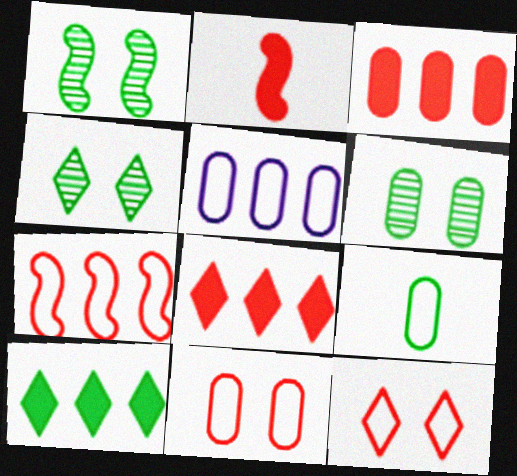[[1, 4, 6], 
[1, 9, 10], 
[2, 4, 5], 
[5, 9, 11]]